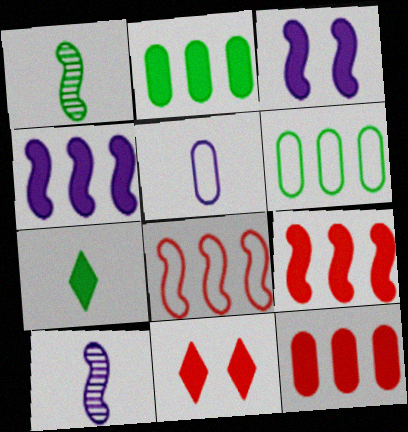[[1, 3, 8], 
[3, 7, 12], 
[6, 10, 11]]